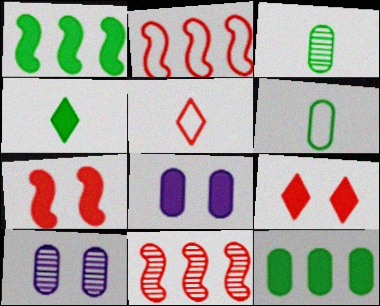[[1, 5, 10], 
[2, 4, 10]]